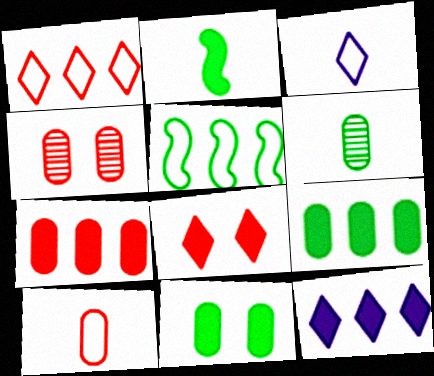[[4, 7, 10]]